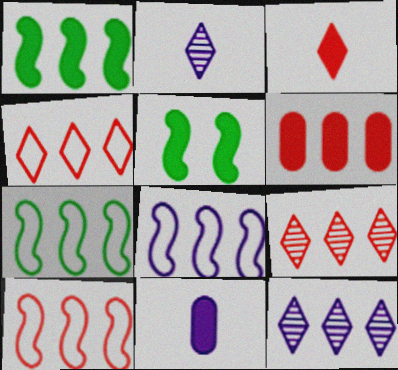[[6, 7, 12], 
[6, 9, 10], 
[7, 8, 10]]